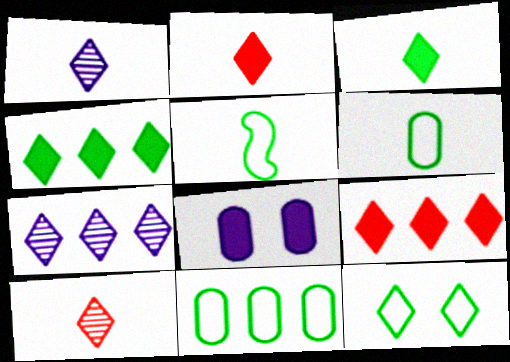[[1, 9, 12], 
[2, 7, 12], 
[5, 11, 12]]